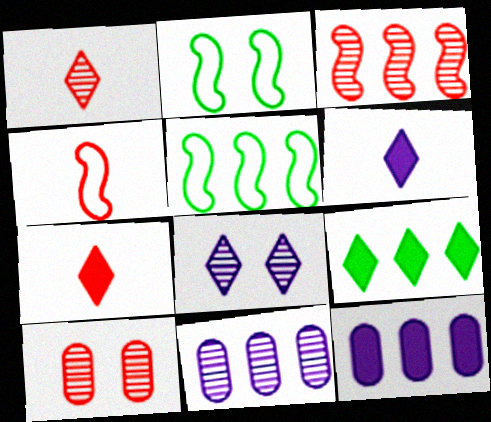[[1, 2, 12], 
[1, 3, 10], 
[2, 7, 11], 
[5, 6, 10]]